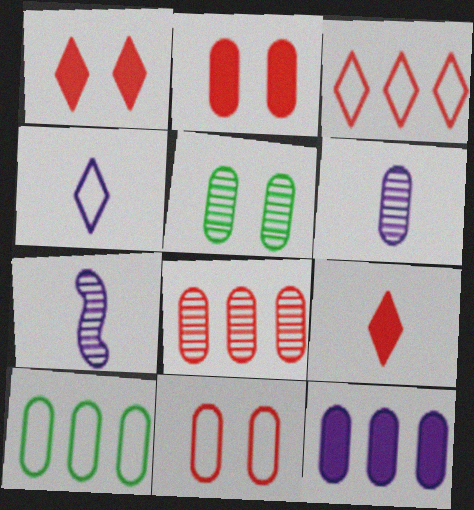[[1, 7, 10], 
[2, 6, 10], 
[5, 6, 8], 
[8, 10, 12]]